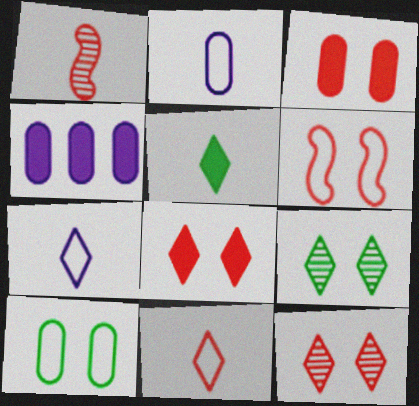[[1, 2, 5], 
[3, 6, 12]]